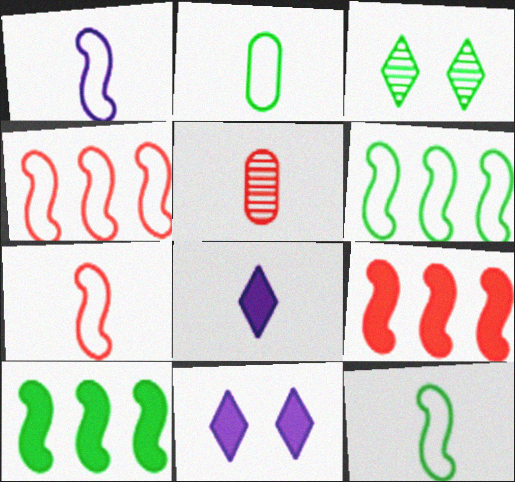[[1, 7, 12], 
[2, 3, 10], 
[5, 6, 11], 
[5, 8, 12]]